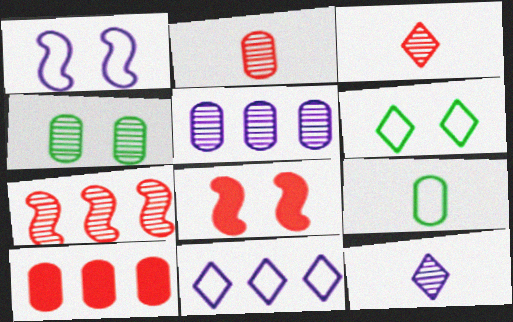[[2, 4, 5], 
[4, 7, 12]]